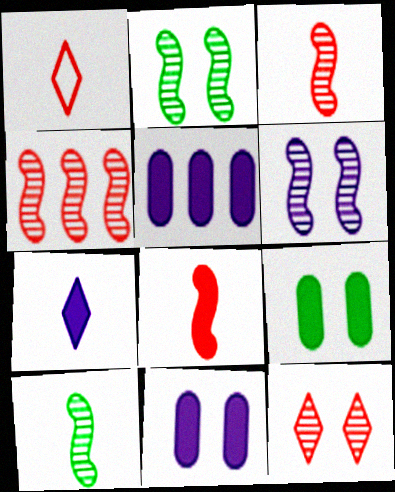[[1, 2, 5], 
[4, 6, 10]]